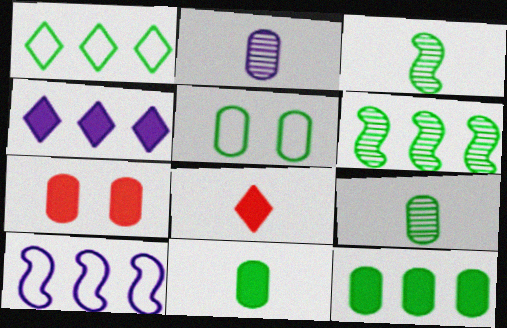[[1, 6, 12], 
[5, 9, 12]]